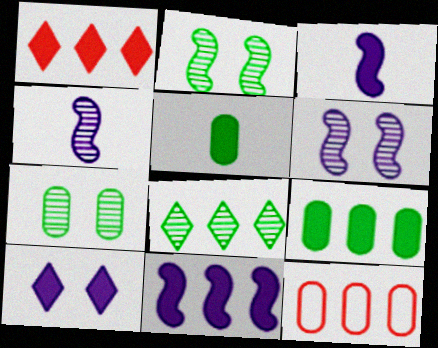[[1, 9, 11], 
[8, 11, 12]]